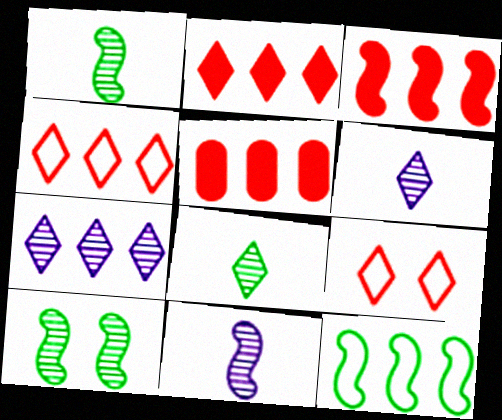[[2, 3, 5], 
[5, 7, 12]]